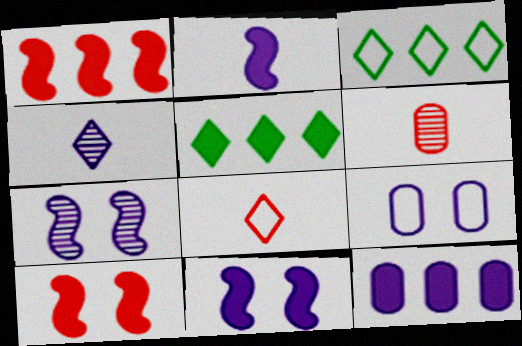[[1, 5, 12], 
[3, 6, 11]]